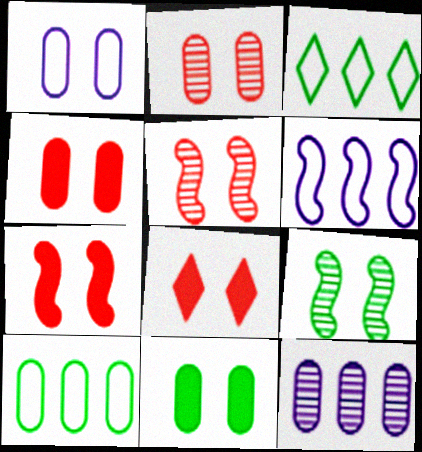[[1, 2, 11], 
[1, 8, 9], 
[4, 7, 8]]